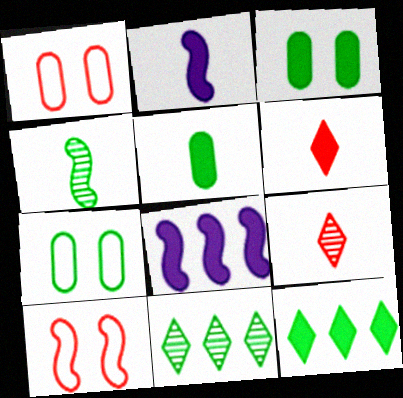[[1, 2, 11], 
[2, 5, 6], 
[3, 6, 8], 
[4, 7, 12], 
[4, 8, 10], 
[7, 8, 9]]